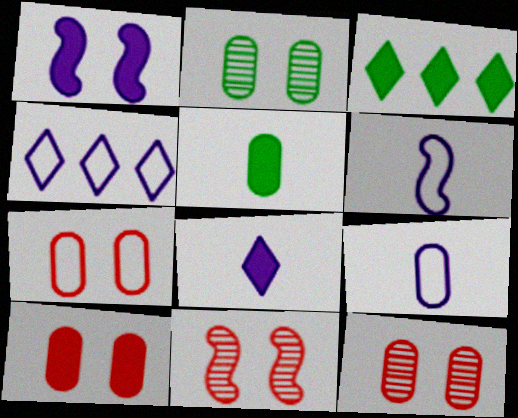[[3, 6, 12], 
[3, 9, 11], 
[4, 5, 11], 
[7, 10, 12]]